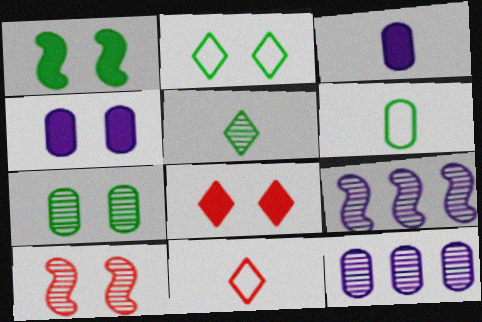[[1, 2, 7], 
[1, 4, 8], 
[1, 11, 12], 
[2, 4, 10], 
[5, 10, 12], 
[6, 8, 9]]